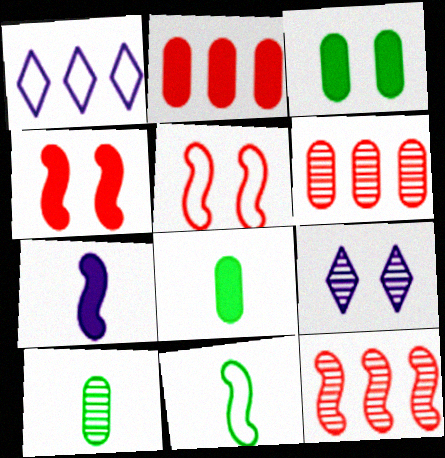[[1, 4, 10], 
[2, 9, 11], 
[3, 5, 9], 
[9, 10, 12]]